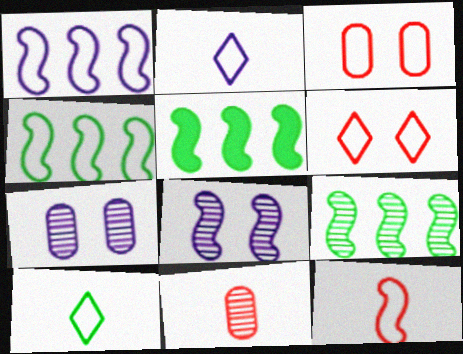[[1, 3, 10], 
[2, 3, 4], 
[4, 5, 9], 
[5, 8, 12]]